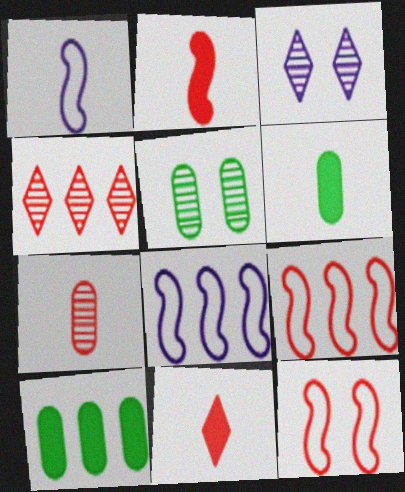[[3, 6, 9], 
[4, 8, 10], 
[5, 8, 11]]